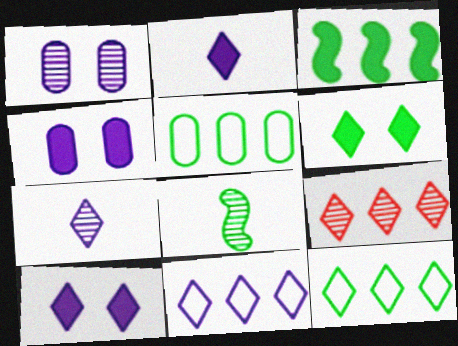[[1, 8, 9], 
[5, 6, 8], 
[7, 10, 11]]